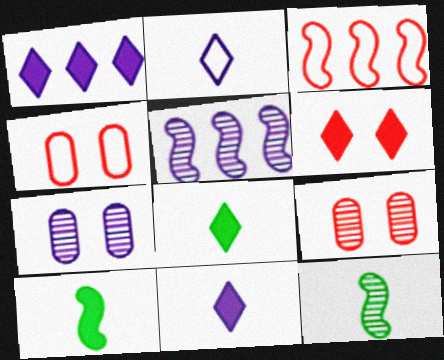[[1, 4, 12], 
[1, 6, 8], 
[3, 7, 8], 
[4, 5, 8]]